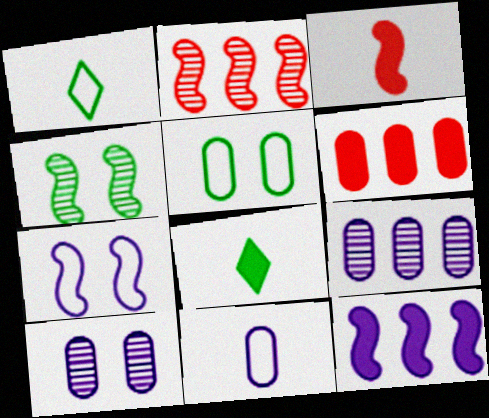[]